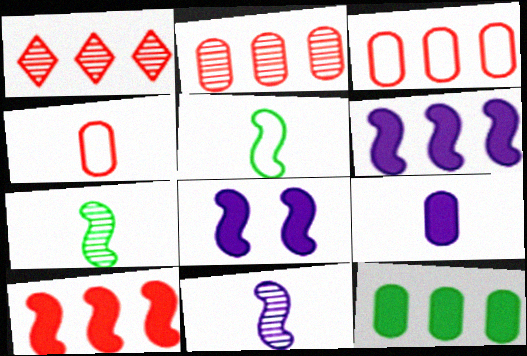[[1, 3, 10]]